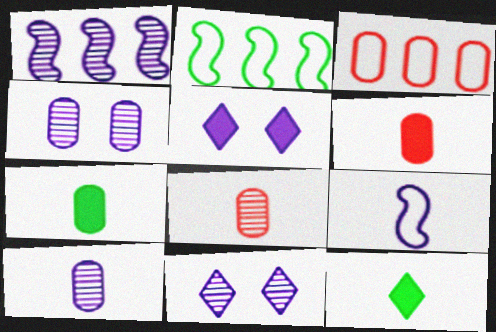[[1, 10, 11], 
[2, 5, 8], 
[2, 6, 11], 
[3, 4, 7], 
[8, 9, 12]]